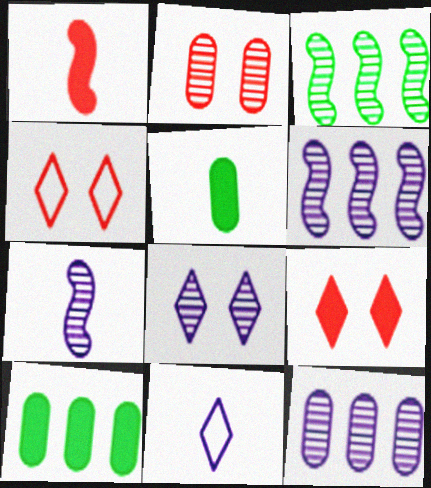[[4, 5, 6], 
[4, 7, 10], 
[7, 8, 12]]